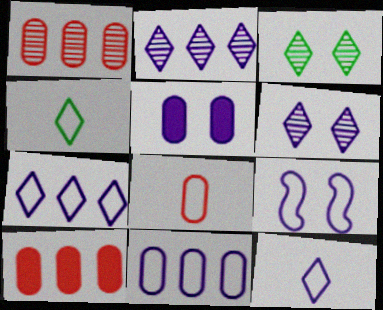[[5, 6, 9], 
[9, 11, 12]]